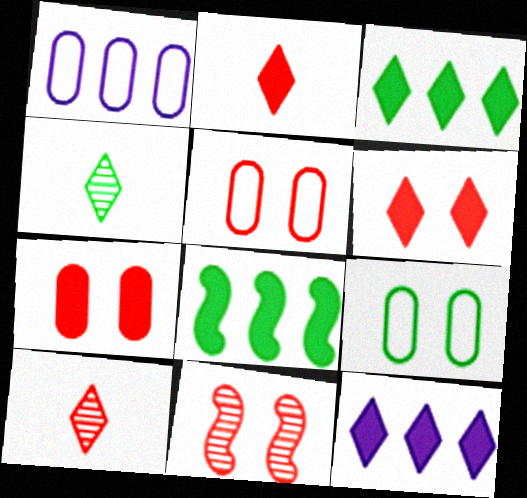[[4, 8, 9], 
[5, 6, 11]]